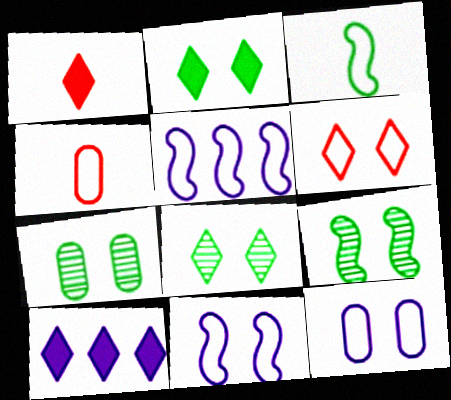[[1, 2, 10], 
[1, 5, 7], 
[4, 9, 10], 
[7, 8, 9]]